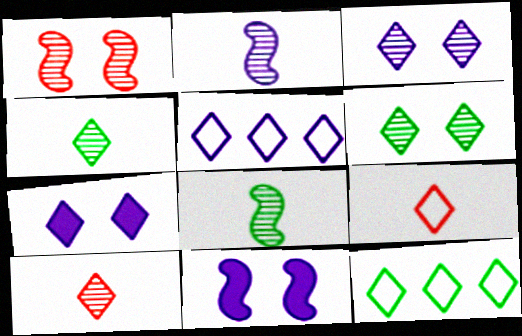[[7, 10, 12]]